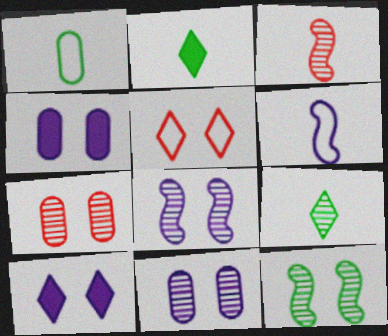[[4, 5, 12]]